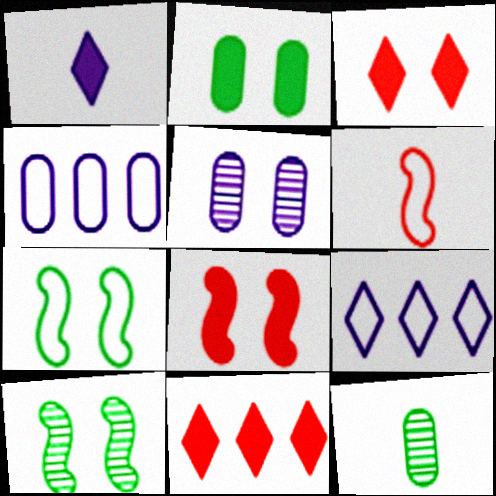[[1, 6, 12], 
[3, 5, 7], 
[8, 9, 12]]